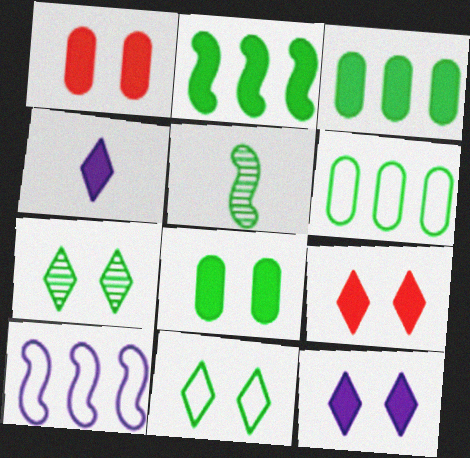[[1, 2, 4], 
[3, 5, 11]]